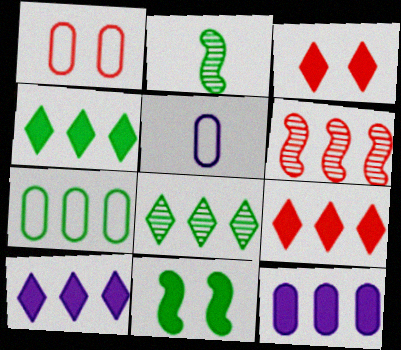[[1, 2, 10], 
[1, 5, 7], 
[4, 9, 10], 
[6, 7, 10]]